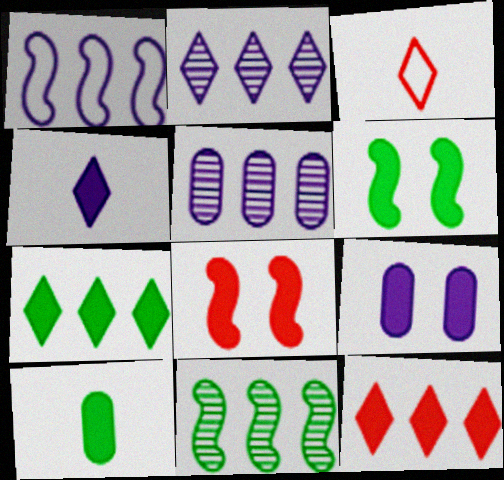[[3, 5, 6], 
[3, 9, 11], 
[6, 7, 10]]